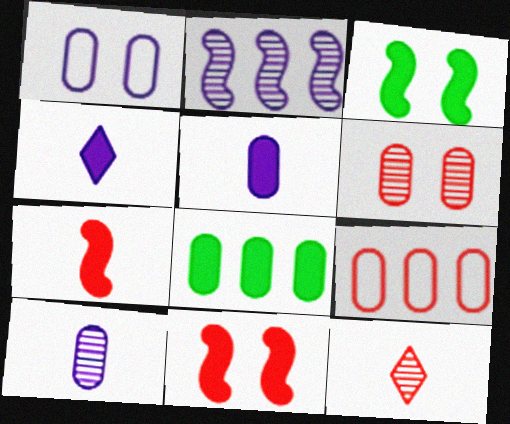[[1, 2, 4], 
[4, 8, 11], 
[9, 11, 12]]